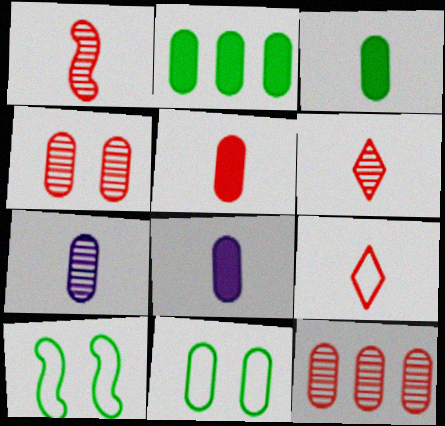[[1, 5, 9], 
[3, 5, 8], 
[8, 11, 12]]